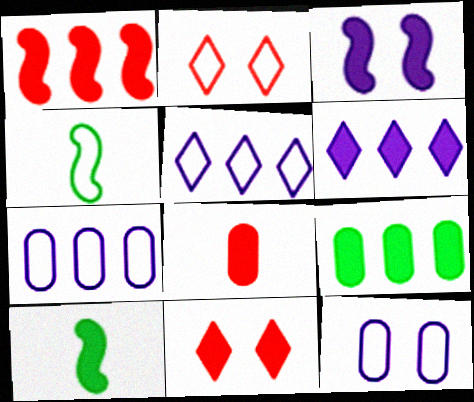[[1, 3, 10], 
[1, 6, 9], 
[1, 8, 11], 
[2, 4, 7]]